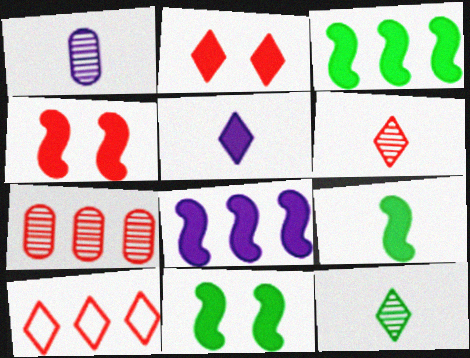[[1, 10, 11], 
[2, 6, 10], 
[3, 9, 11], 
[4, 8, 9]]